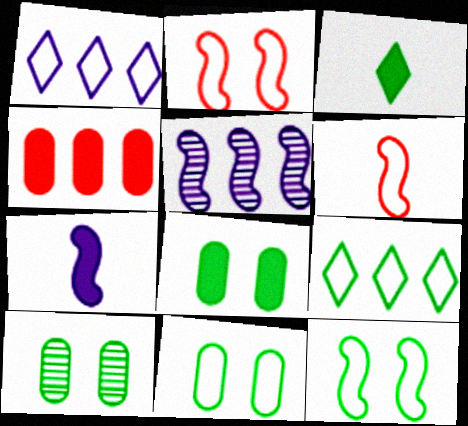[[1, 6, 11], 
[4, 5, 9], 
[8, 10, 11]]